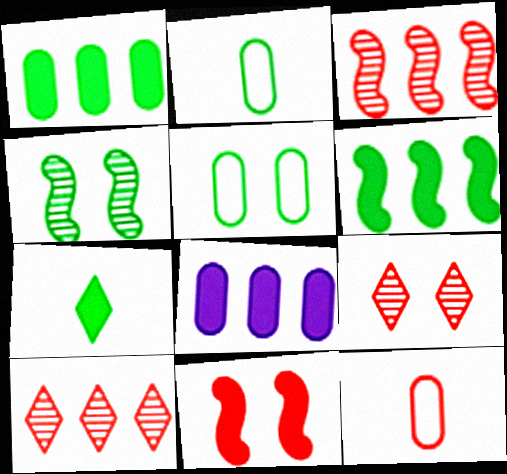[[7, 8, 11], 
[10, 11, 12]]